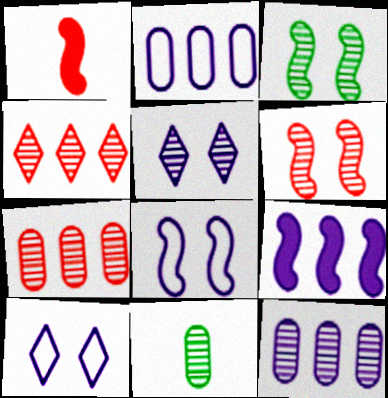[]